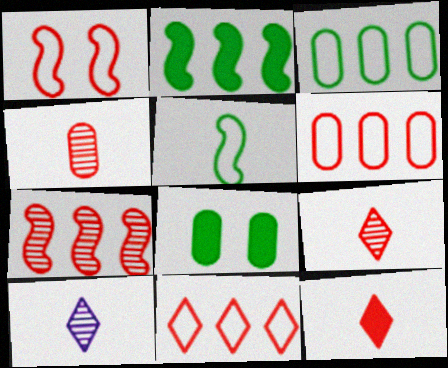[]